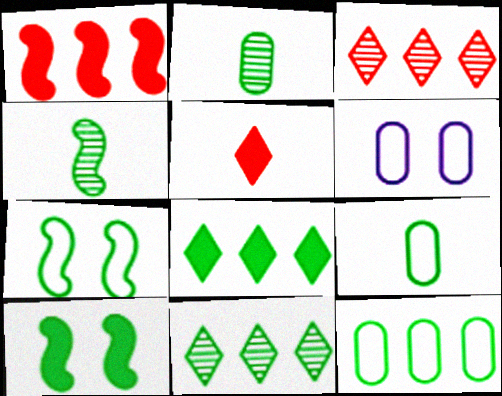[[2, 7, 8], 
[9, 10, 11]]